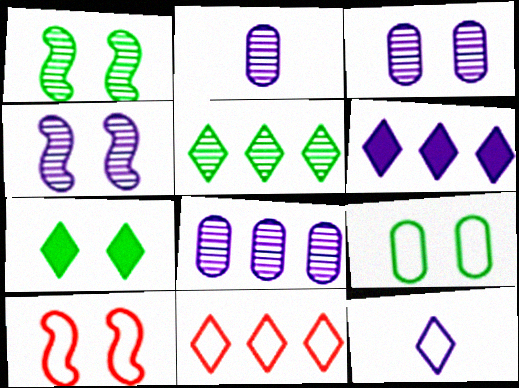[[1, 7, 9], 
[2, 3, 8], 
[3, 7, 10], 
[5, 6, 11]]